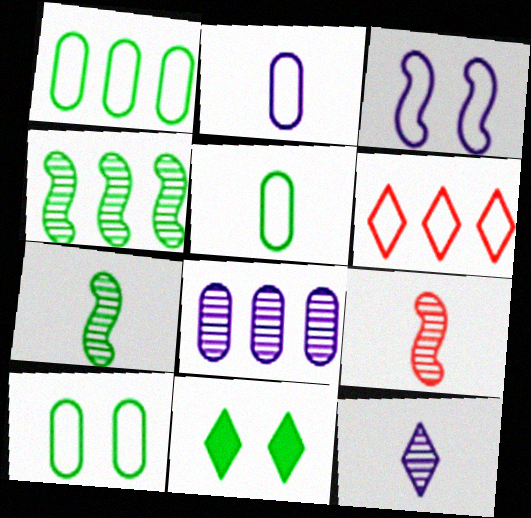[[1, 5, 10], 
[1, 7, 11], 
[3, 5, 6], 
[4, 5, 11], 
[6, 11, 12]]